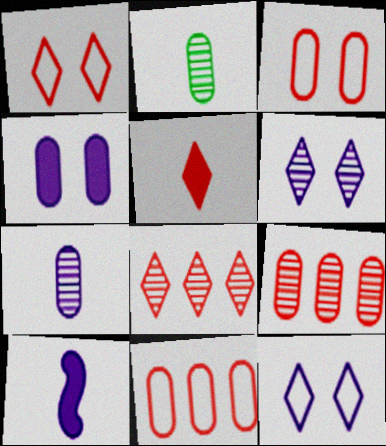[[1, 5, 8], 
[2, 4, 11]]